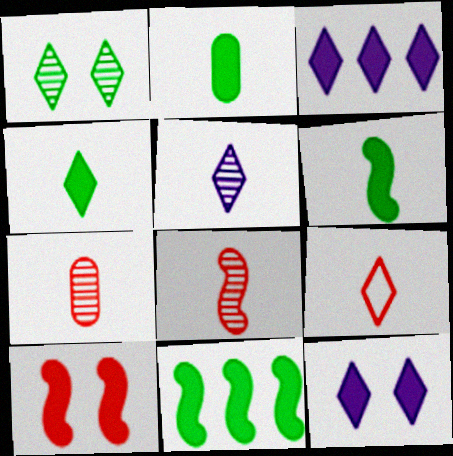[[1, 3, 9], 
[2, 3, 10], 
[2, 4, 6], 
[4, 5, 9]]